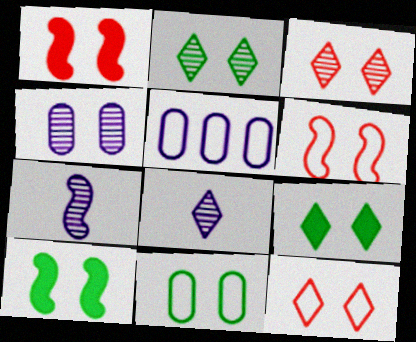[[2, 10, 11], 
[4, 6, 9], 
[4, 10, 12]]